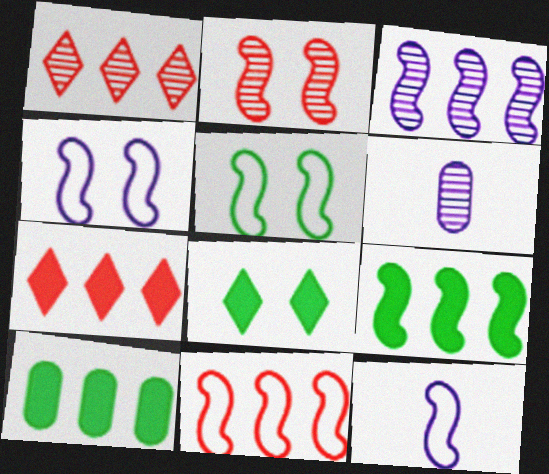[[2, 9, 12], 
[3, 9, 11], 
[5, 6, 7], 
[5, 11, 12], 
[6, 8, 11]]